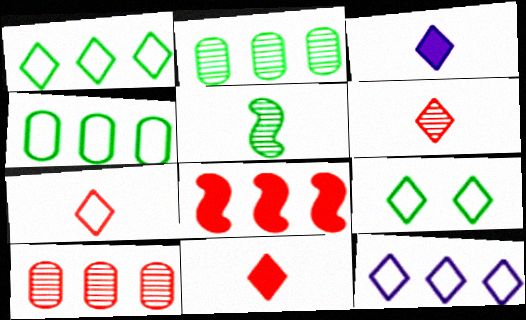[[2, 8, 12], 
[6, 7, 11], 
[7, 9, 12]]